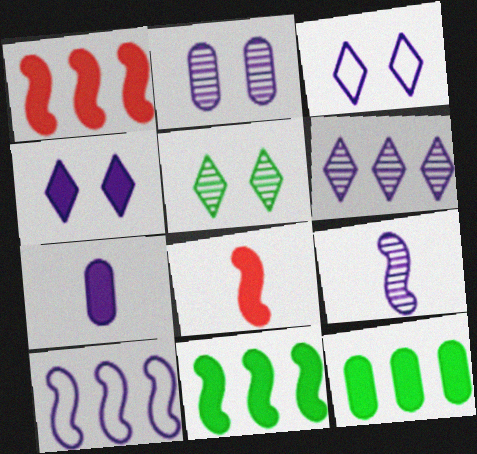[[2, 6, 9], 
[4, 8, 12]]